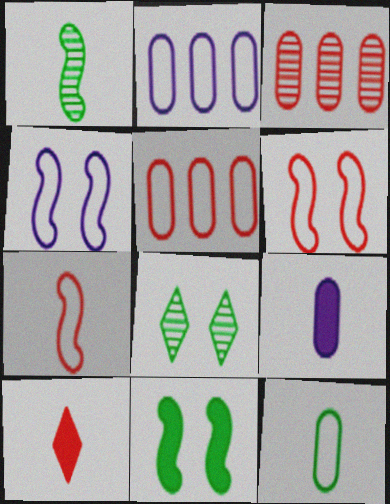[[3, 6, 10]]